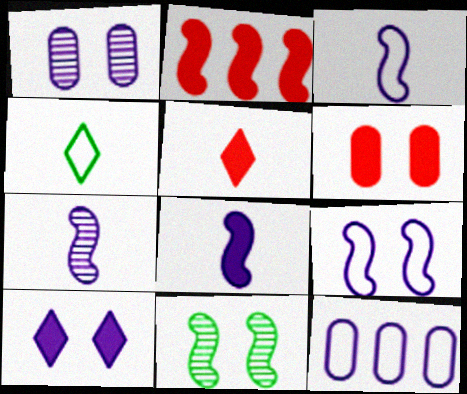[[1, 2, 4], 
[1, 9, 10], 
[2, 3, 11], 
[2, 5, 6], 
[3, 7, 8], 
[5, 11, 12], 
[7, 10, 12]]